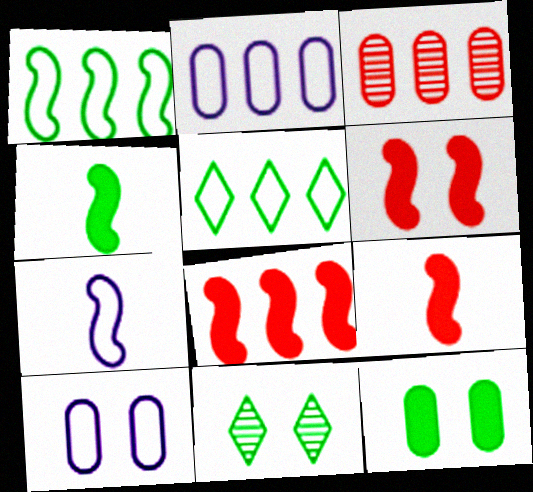[[2, 9, 11], 
[6, 8, 9], 
[6, 10, 11]]